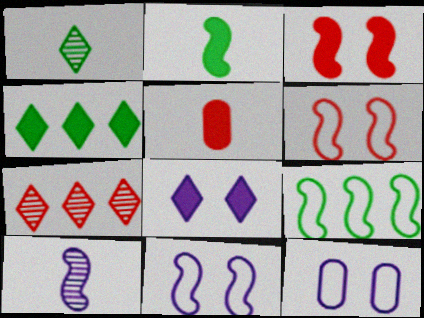[[2, 7, 12], 
[3, 9, 10], 
[5, 6, 7]]